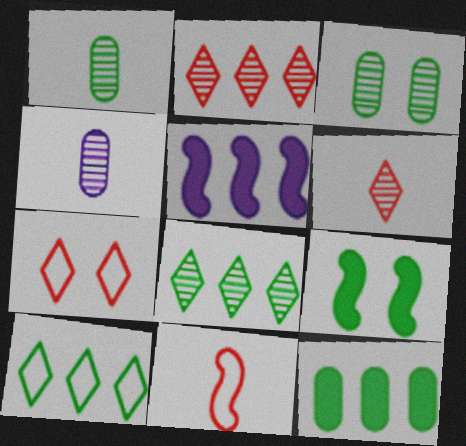[[1, 5, 7], 
[1, 9, 10]]